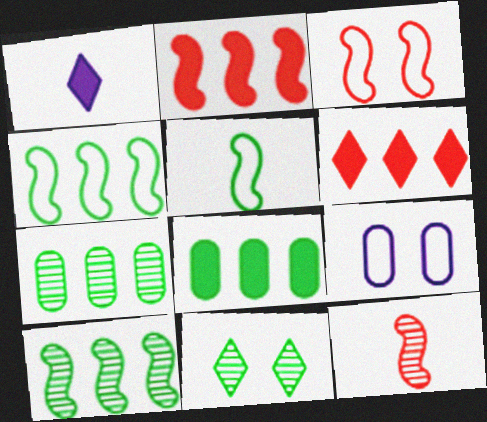[[1, 3, 7], 
[2, 3, 12], 
[5, 8, 11]]